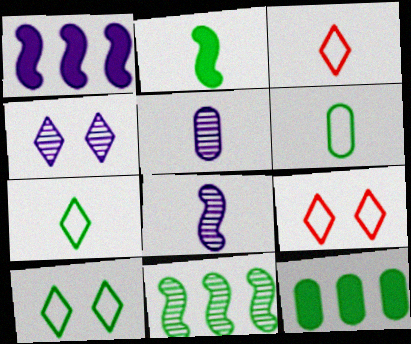[[2, 3, 5], 
[8, 9, 12]]